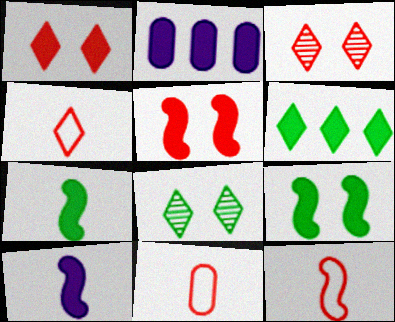[[1, 2, 7], 
[2, 8, 12], 
[4, 11, 12]]